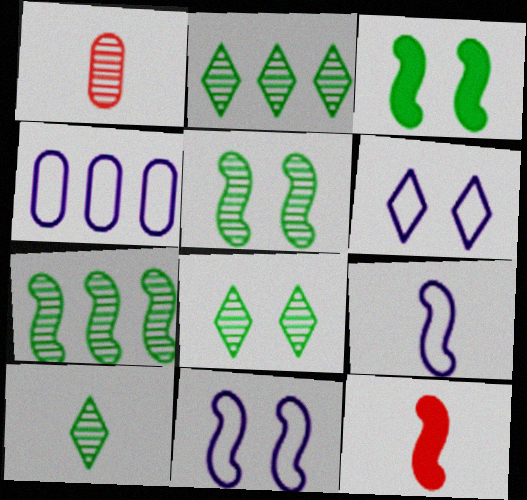[[2, 8, 10], 
[4, 6, 9], 
[4, 8, 12], 
[7, 11, 12]]